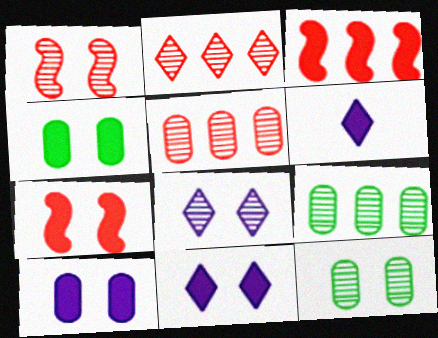[[1, 8, 12], 
[3, 4, 6], 
[4, 7, 11]]